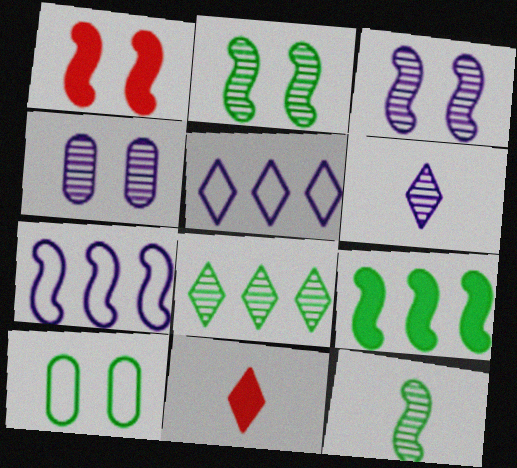[[1, 7, 12]]